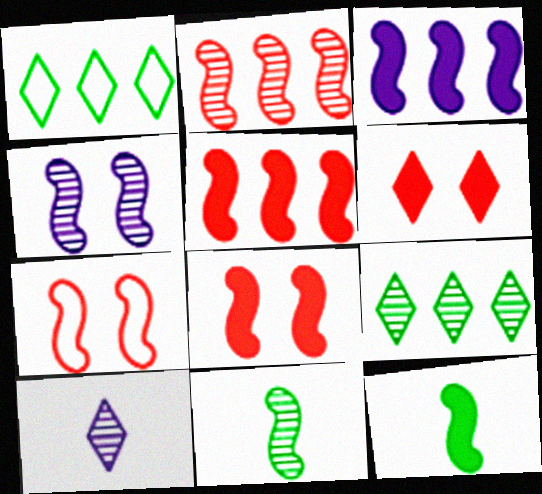[[1, 6, 10], 
[2, 4, 11], 
[3, 7, 11], 
[3, 8, 12]]